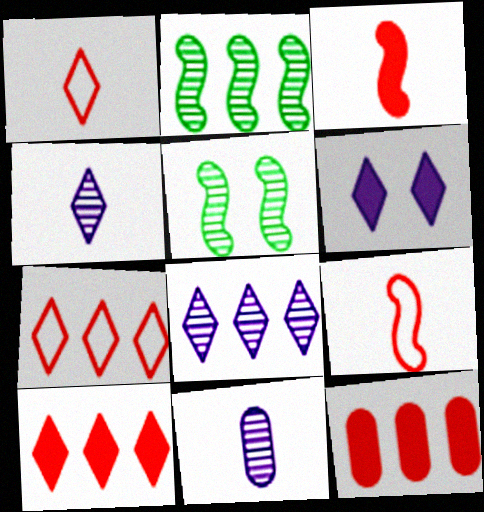[]